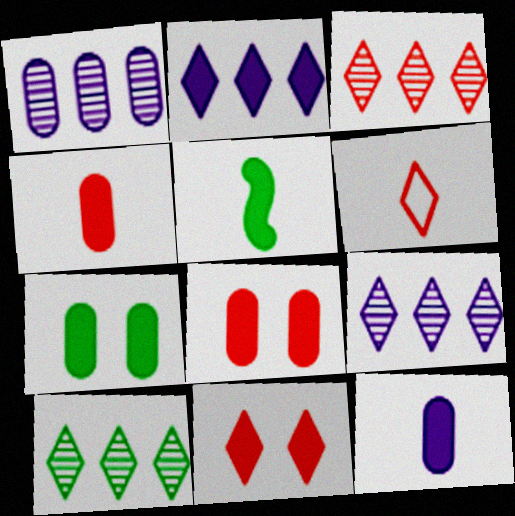[[2, 5, 8], 
[3, 6, 11], 
[3, 9, 10]]